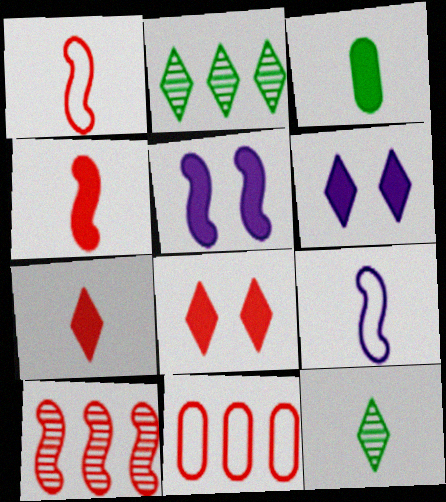[[5, 11, 12]]